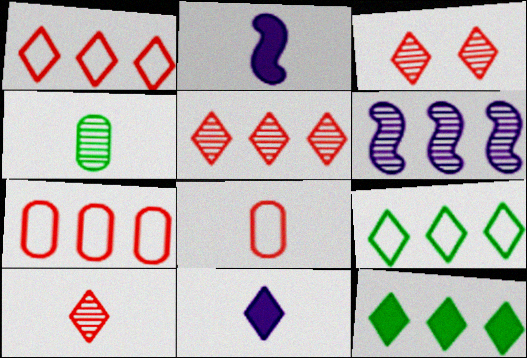[[3, 4, 6], 
[3, 5, 10], 
[3, 9, 11], 
[6, 7, 12]]